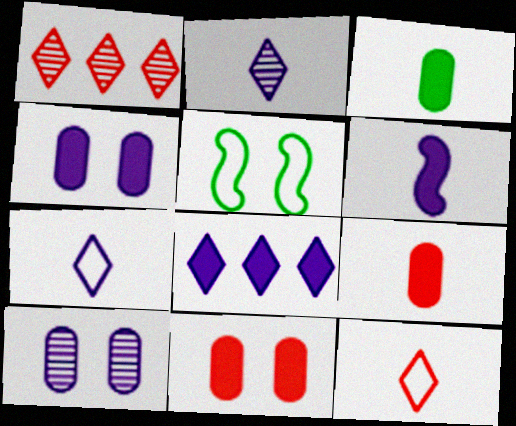[[4, 6, 8]]